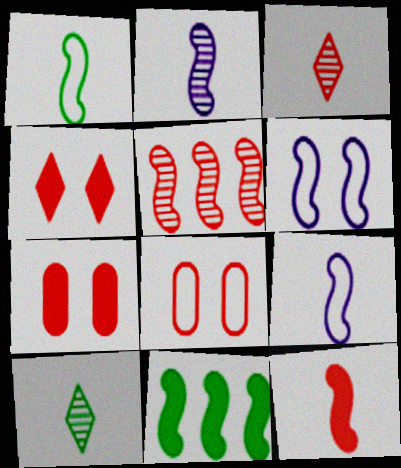[[1, 2, 12]]